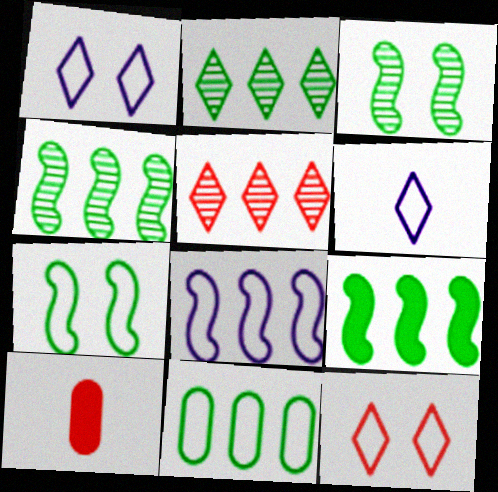[[1, 4, 10], 
[2, 9, 11]]